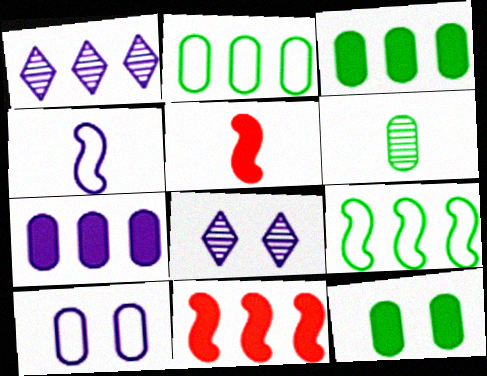[[1, 2, 11], 
[2, 5, 8], 
[2, 6, 12], 
[4, 7, 8]]